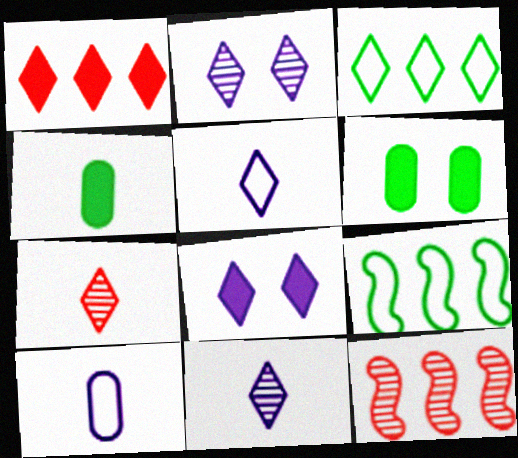[[3, 7, 8], 
[5, 6, 12]]